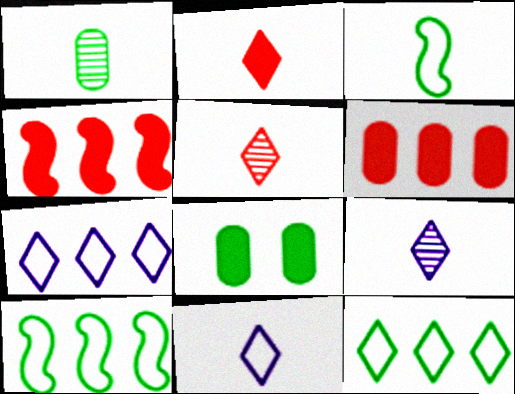[]